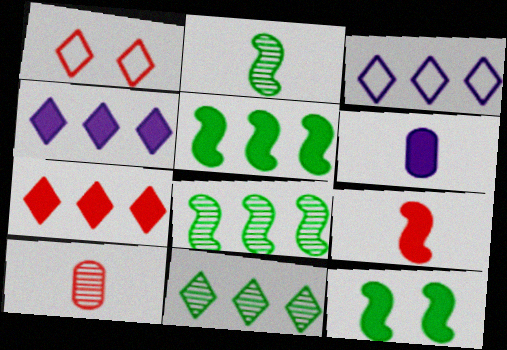[[1, 6, 8], 
[3, 7, 11], 
[3, 10, 12], 
[6, 7, 12]]